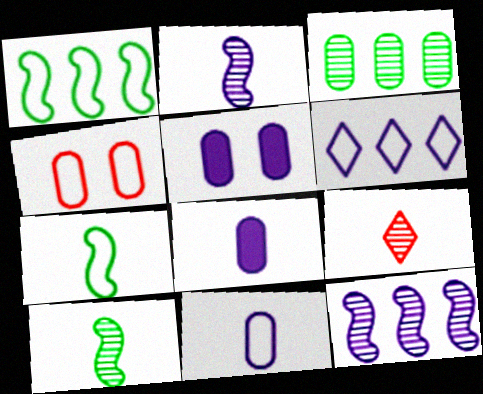[[1, 5, 9], 
[2, 5, 6], 
[3, 4, 8], 
[4, 6, 7], 
[7, 8, 9]]